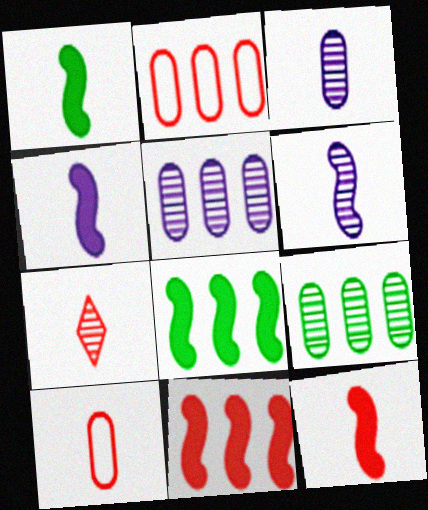[[1, 4, 12], 
[7, 10, 12]]